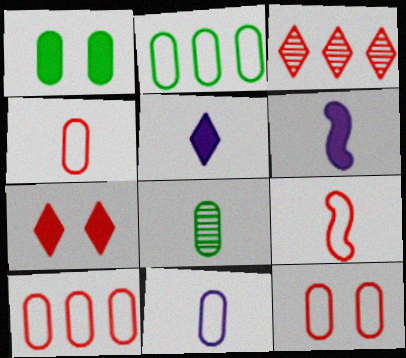[[1, 2, 8], 
[2, 11, 12], 
[4, 10, 12], 
[5, 8, 9]]